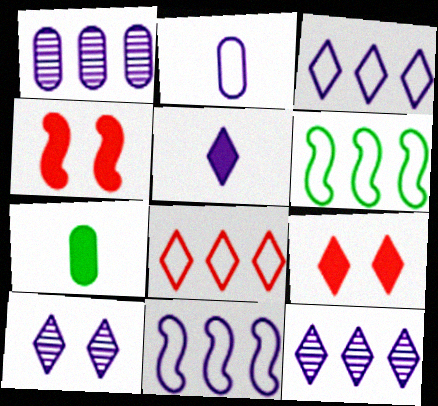[[3, 5, 10]]